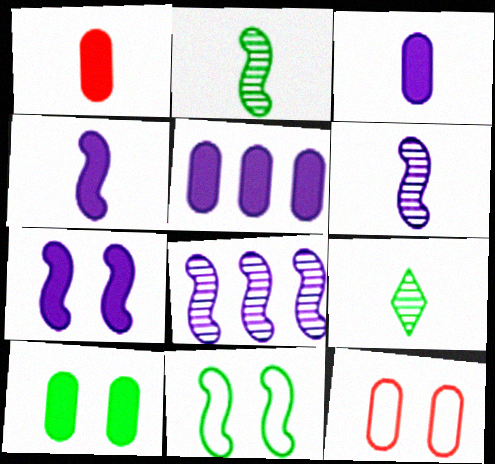[[1, 5, 10]]